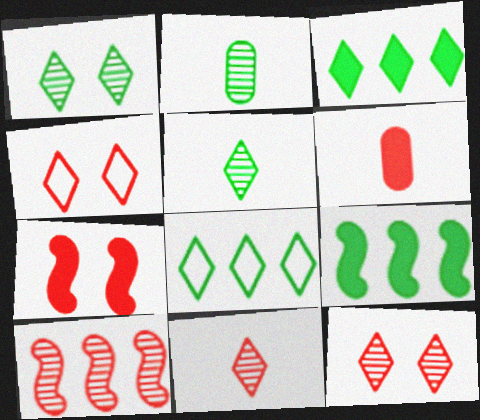[[4, 6, 10]]